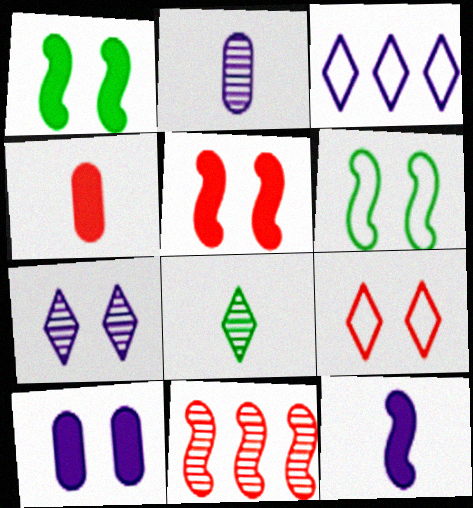[[4, 9, 11], 
[6, 11, 12]]